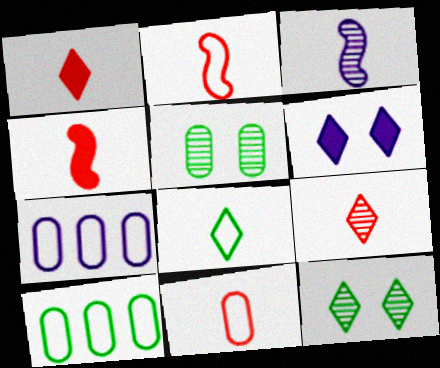[[3, 6, 7], 
[4, 7, 12], 
[4, 9, 11]]